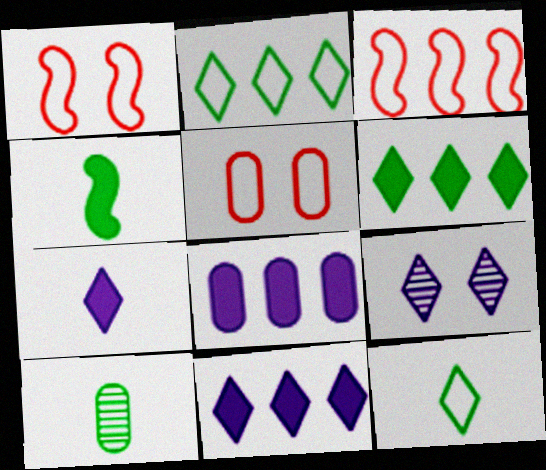[[1, 10, 11], 
[4, 10, 12], 
[5, 8, 10]]